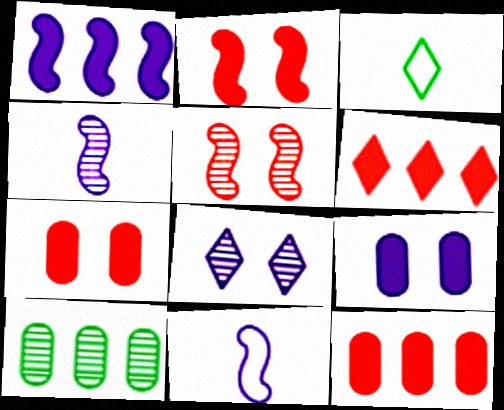[[3, 6, 8]]